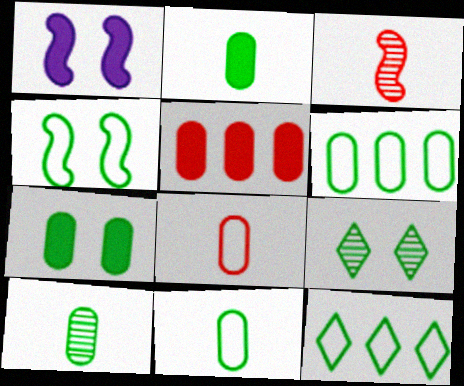[[2, 10, 11], 
[4, 7, 9], 
[4, 11, 12], 
[6, 7, 10]]